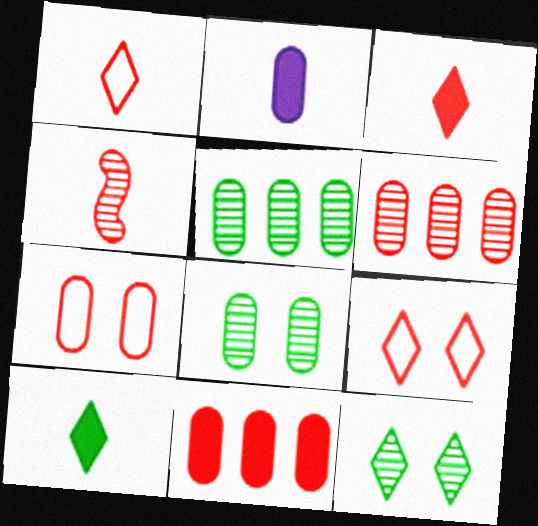[[2, 5, 7], 
[4, 9, 11]]